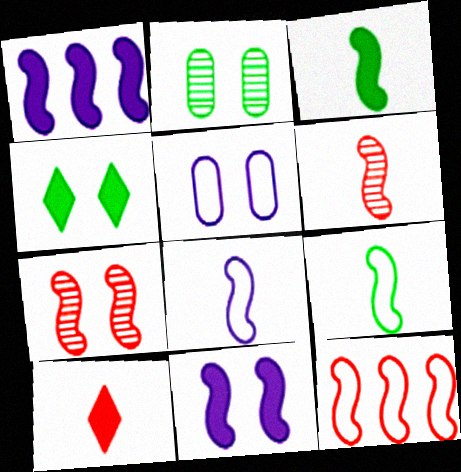[[1, 7, 9], 
[3, 6, 8], 
[4, 5, 7]]